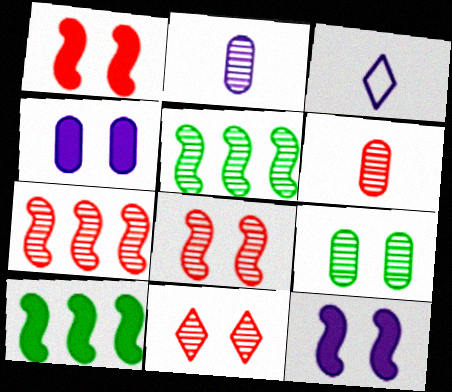[[2, 5, 11], 
[6, 7, 11]]